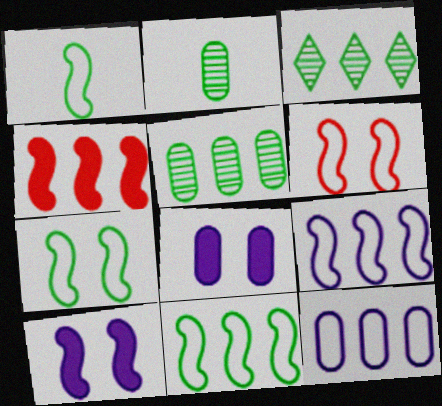[[1, 6, 9], 
[1, 7, 11], 
[3, 4, 12]]